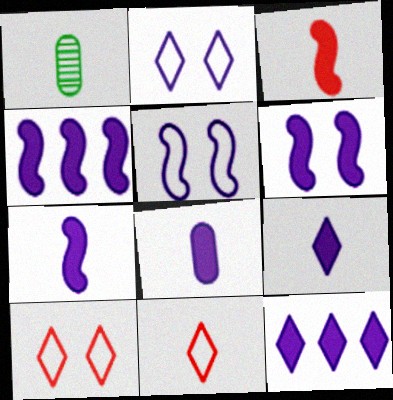[[1, 4, 10], 
[1, 7, 11], 
[4, 6, 7], 
[6, 8, 12], 
[7, 8, 9]]